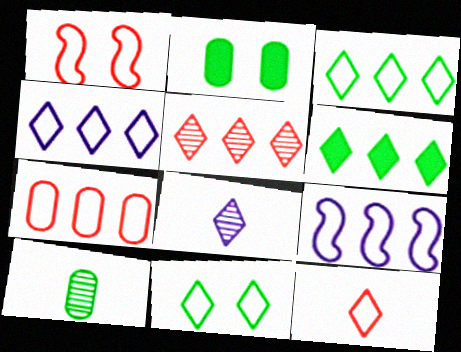[[1, 7, 12], 
[3, 7, 9], 
[4, 5, 6], 
[4, 11, 12]]